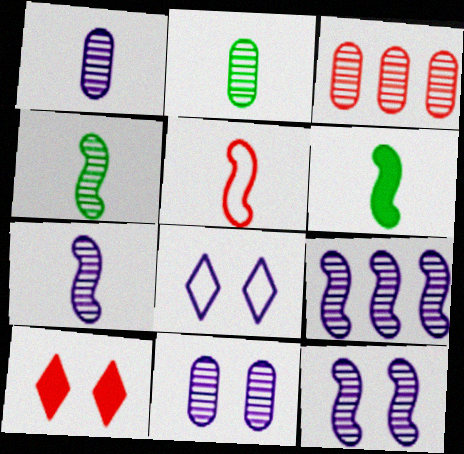[[2, 3, 11], 
[3, 5, 10], 
[3, 6, 8], 
[5, 6, 7], 
[7, 9, 12]]